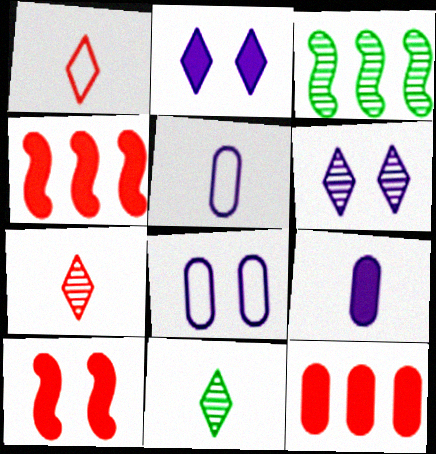[[4, 8, 11]]